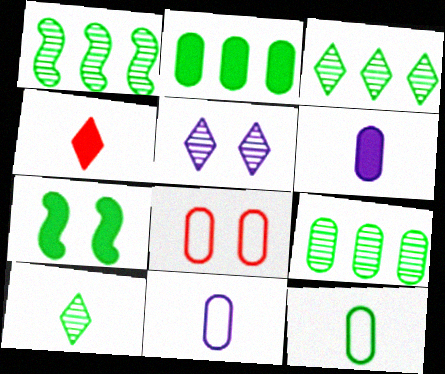[[1, 3, 9], 
[3, 7, 12], 
[5, 7, 8], 
[6, 8, 9]]